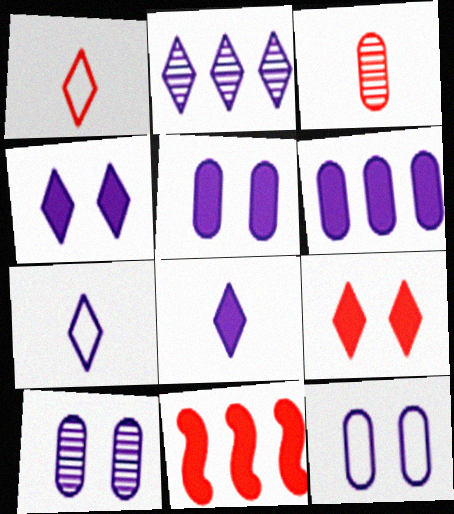[[2, 4, 7], 
[5, 10, 12]]